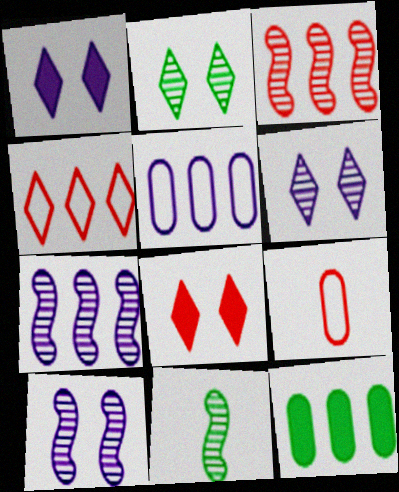[[3, 8, 9], 
[3, 10, 11], 
[4, 7, 12], 
[5, 8, 11]]